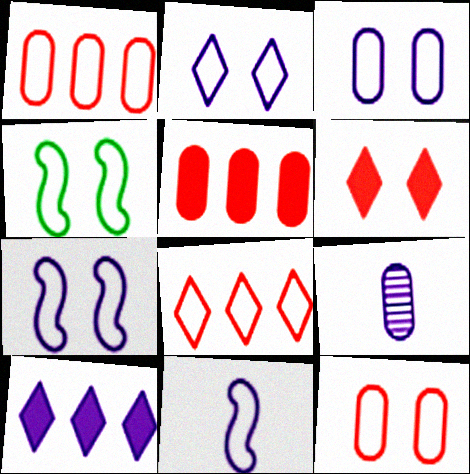[[2, 3, 7], 
[2, 4, 12], 
[7, 9, 10]]